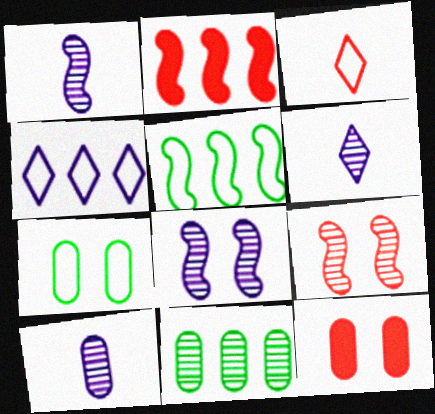[[1, 6, 10], 
[2, 4, 11], 
[2, 6, 7], 
[5, 6, 12], 
[6, 9, 11]]